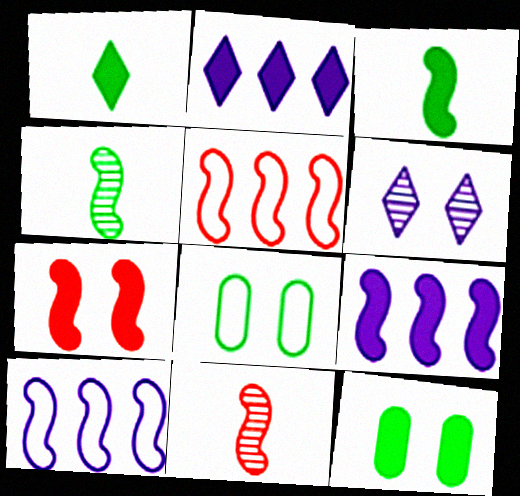[[2, 8, 11], 
[3, 7, 9], 
[4, 7, 10], 
[5, 7, 11], 
[6, 7, 8]]